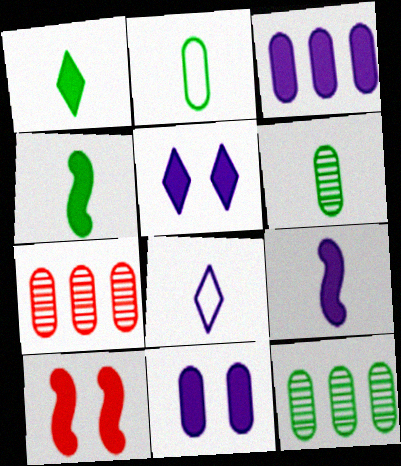[[1, 3, 10], 
[2, 7, 11], 
[3, 5, 9], 
[8, 10, 12]]